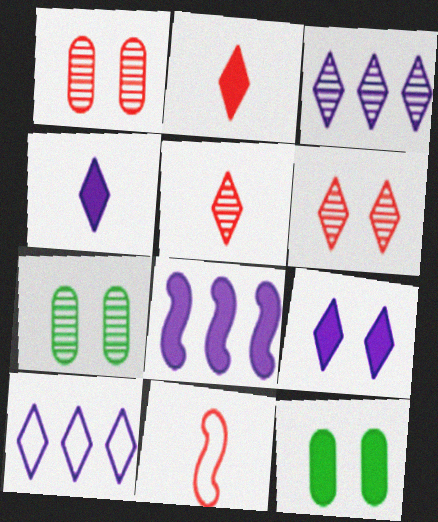[[2, 8, 12], 
[3, 11, 12]]